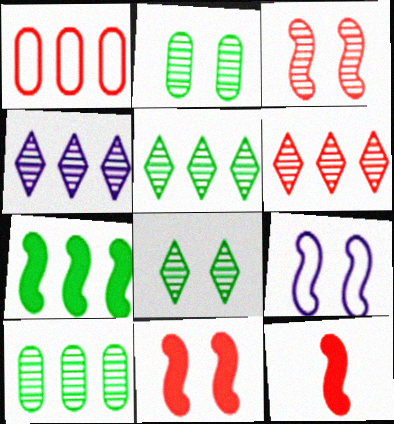[[1, 4, 7], 
[4, 5, 6]]